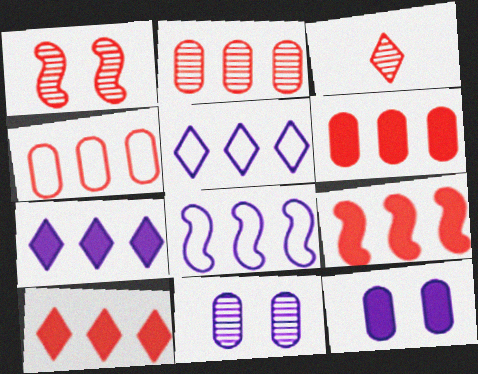[[1, 2, 3], 
[2, 4, 6], 
[6, 9, 10]]